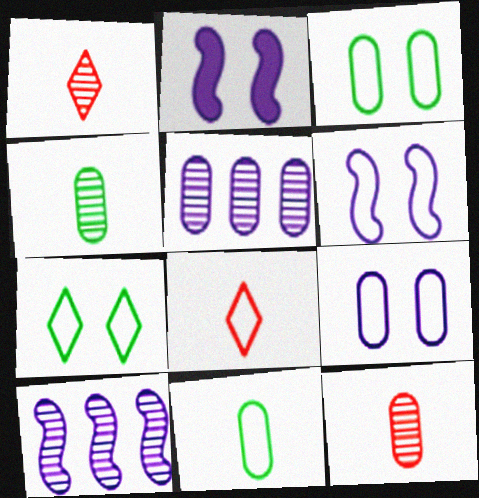[]